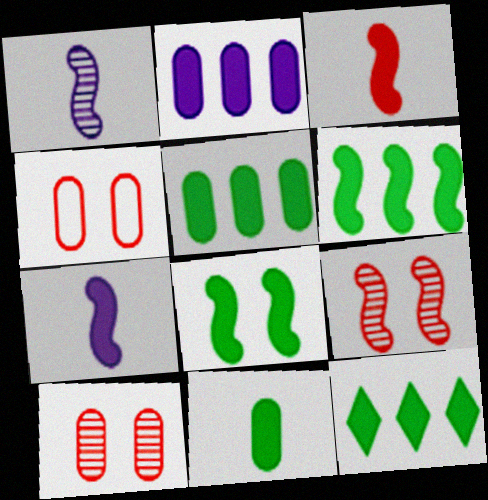[[1, 4, 12], 
[5, 6, 12], 
[8, 11, 12]]